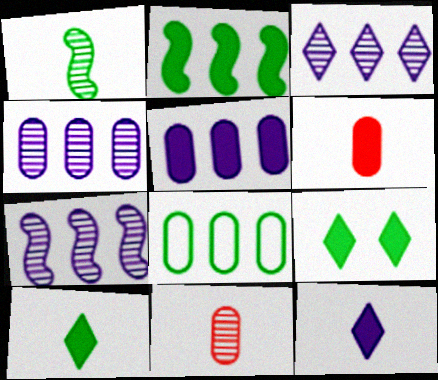[[1, 8, 9], 
[3, 4, 7]]